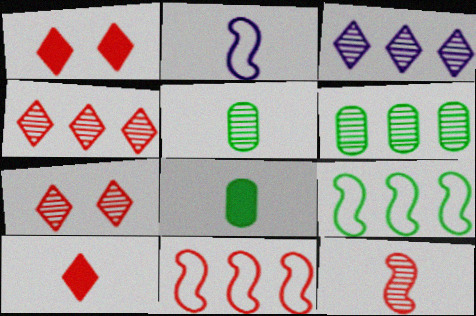[[1, 2, 6], 
[2, 5, 10]]